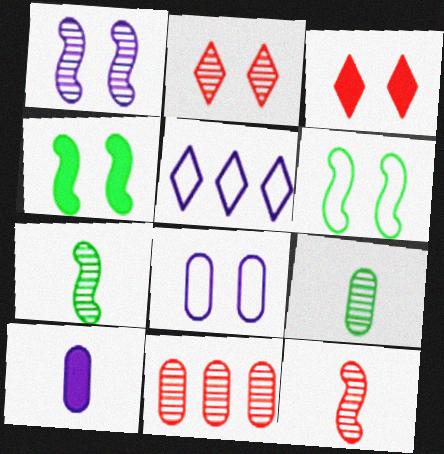[[1, 5, 10], 
[2, 4, 8], 
[2, 11, 12]]